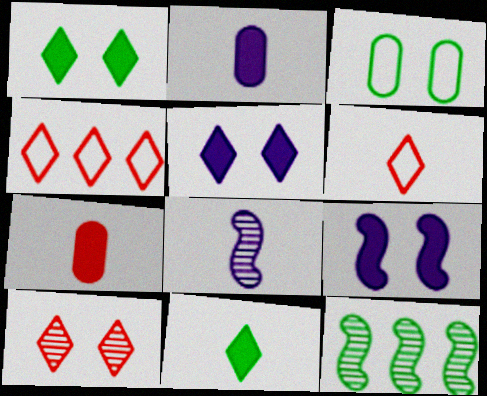[[3, 9, 10], 
[3, 11, 12]]